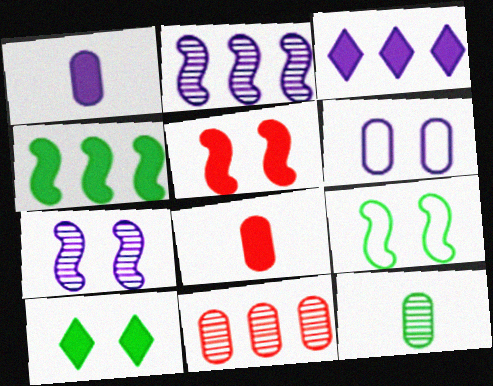[[5, 7, 9]]